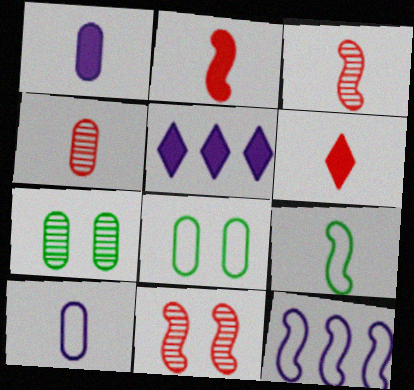[[3, 5, 8], 
[6, 7, 12]]